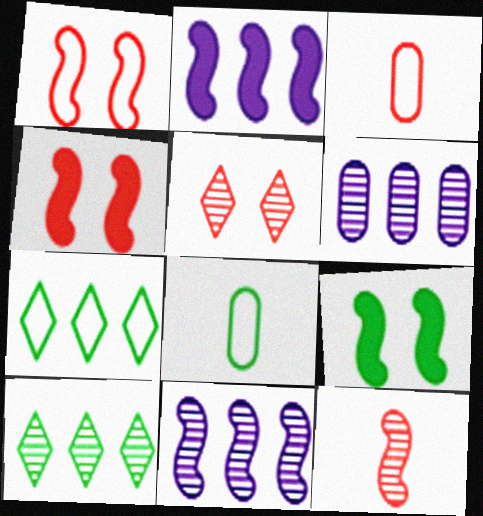[[2, 5, 8], 
[8, 9, 10]]